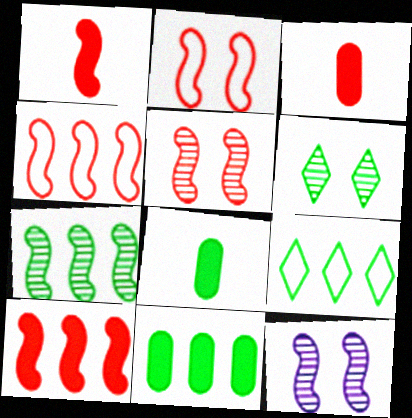[[1, 4, 5], 
[3, 9, 12], 
[7, 9, 11]]